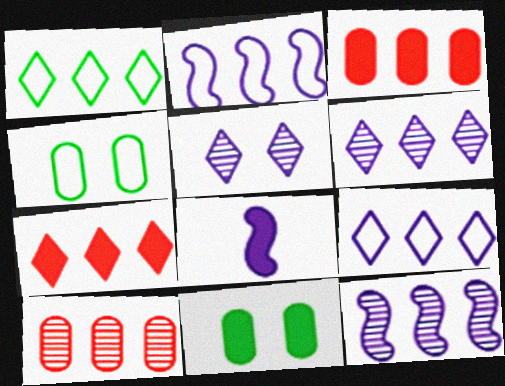[[1, 3, 12], 
[1, 6, 7], 
[7, 8, 11]]